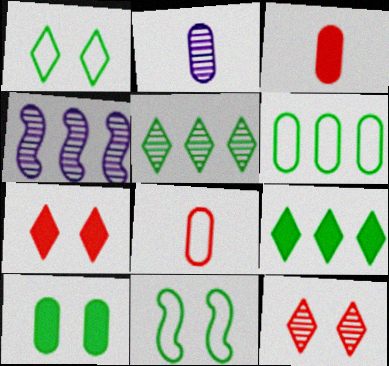[[1, 3, 4]]